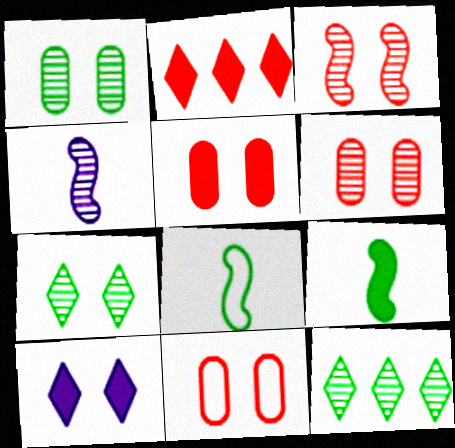[[4, 6, 12], 
[5, 6, 11]]